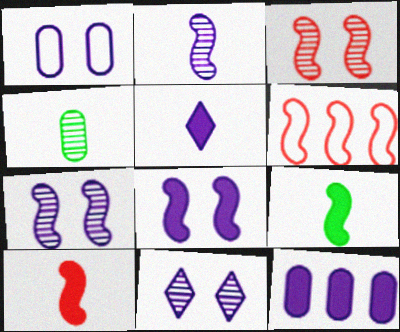[[1, 8, 11], 
[3, 6, 10], 
[5, 8, 12], 
[6, 7, 9]]